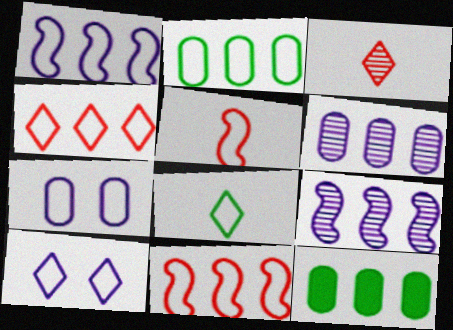[[1, 2, 4], 
[2, 5, 10], 
[4, 8, 10], 
[4, 9, 12], 
[7, 8, 11]]